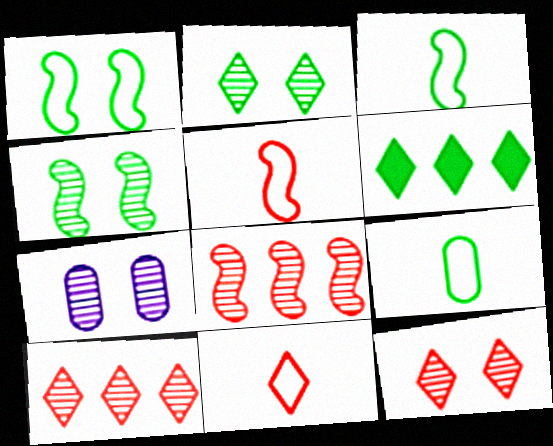[[4, 6, 9], 
[4, 7, 12], 
[5, 6, 7]]